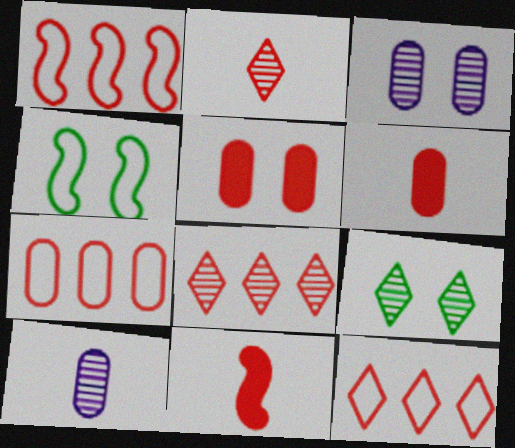[[1, 2, 5], 
[1, 7, 12]]